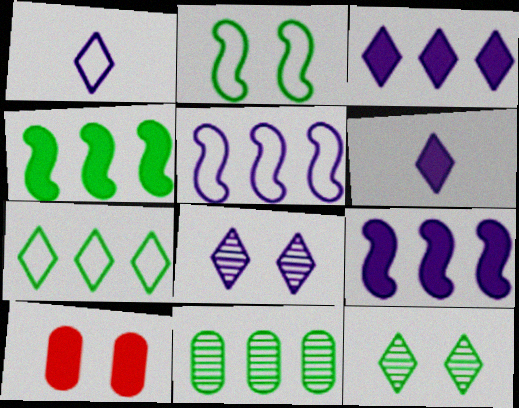[[1, 3, 8], 
[2, 8, 10], 
[4, 6, 10], 
[4, 7, 11]]